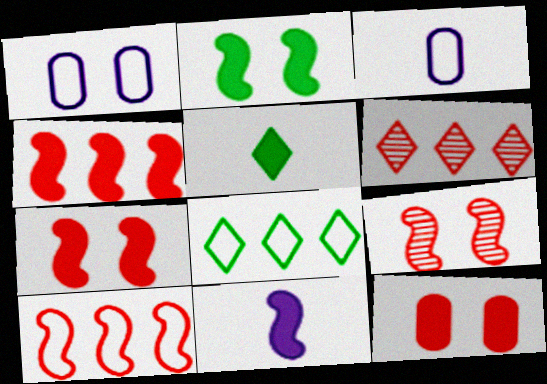[[2, 3, 6], 
[2, 4, 11]]